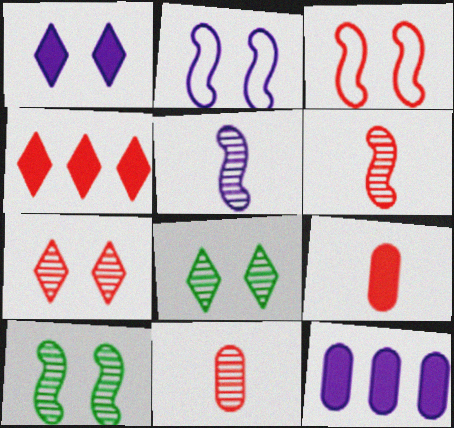[[3, 4, 11]]